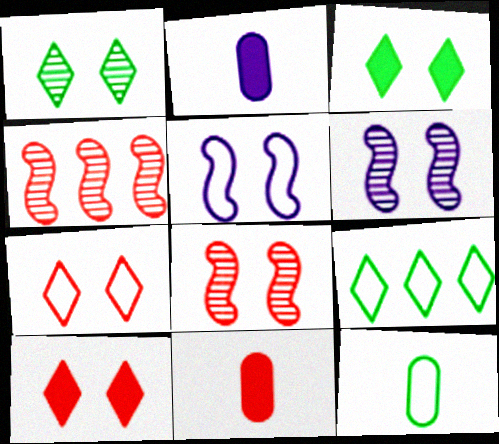[[2, 8, 9], 
[4, 7, 11], 
[6, 9, 11]]